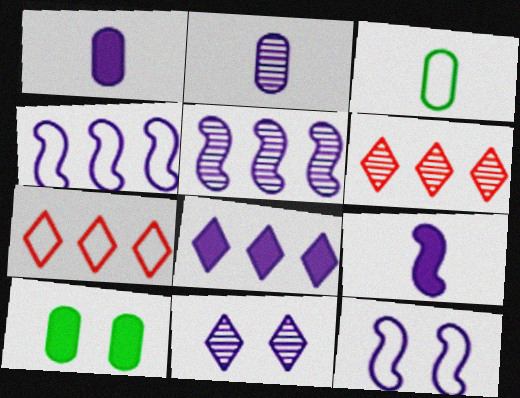[[1, 4, 11], 
[2, 5, 11], 
[2, 8, 12], 
[3, 7, 12], 
[5, 9, 12]]